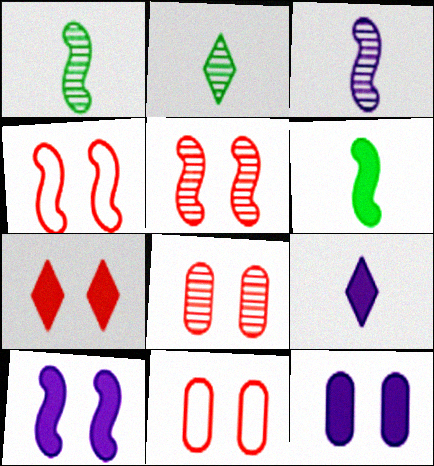[[4, 7, 8], 
[5, 7, 11]]